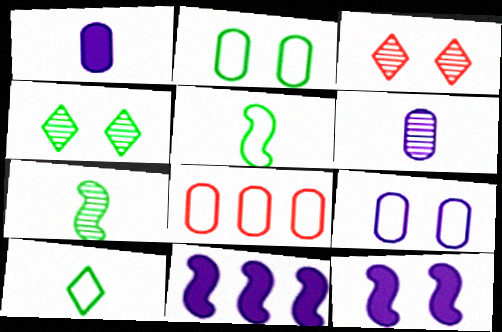[[2, 3, 12]]